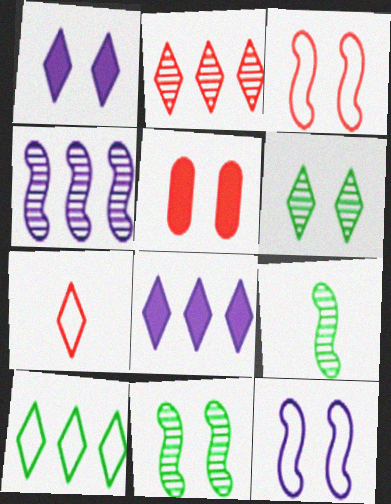[[2, 8, 10], 
[5, 6, 12], 
[6, 7, 8]]